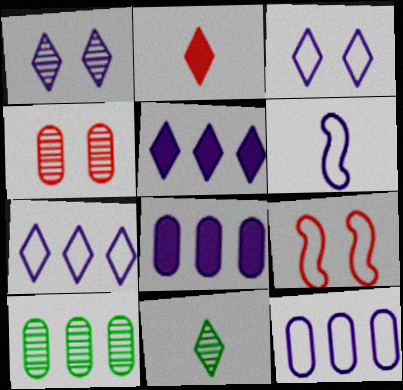[[1, 6, 8], 
[3, 6, 12], 
[8, 9, 11]]